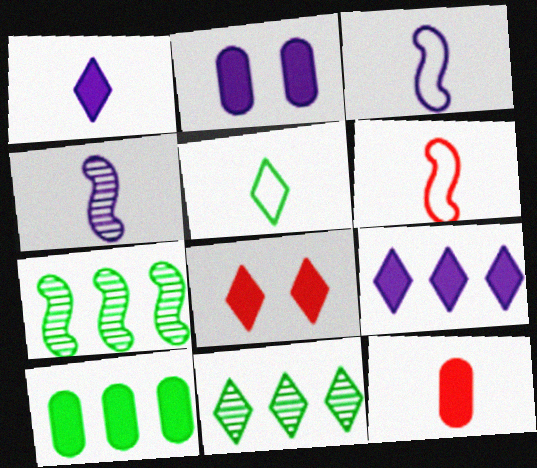[[2, 6, 11], 
[2, 10, 12], 
[4, 5, 12]]